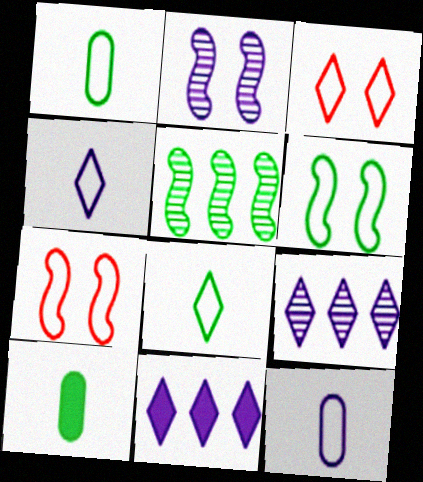[[2, 11, 12], 
[7, 9, 10]]